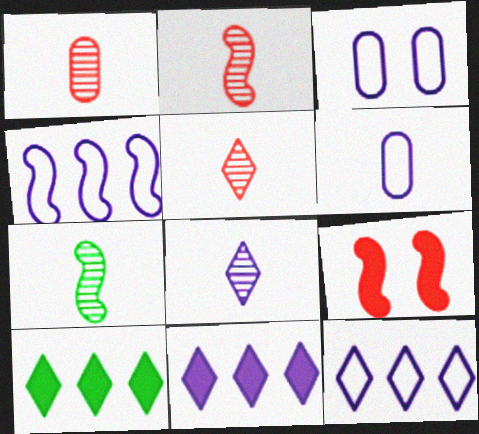[[1, 2, 5], 
[1, 7, 8], 
[2, 3, 10], 
[4, 7, 9]]